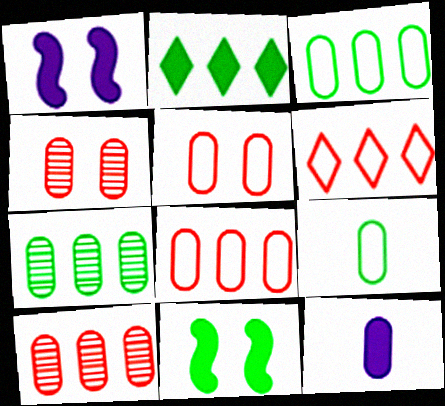[[3, 4, 12], 
[5, 7, 12]]